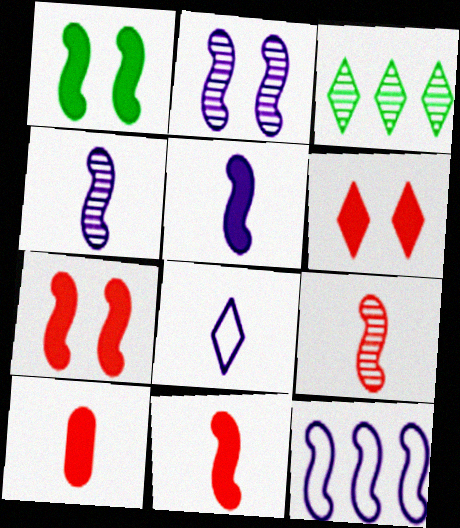[[1, 9, 12], 
[2, 5, 12], 
[3, 6, 8]]